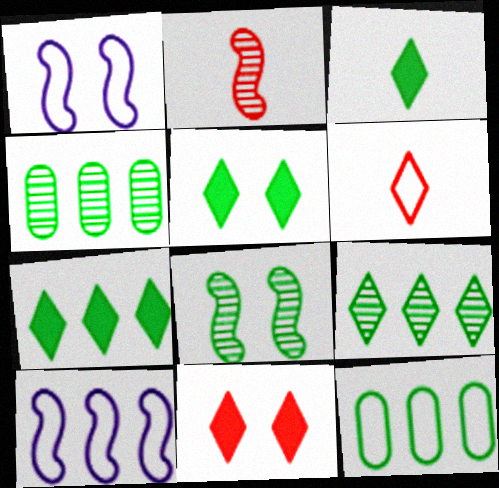[[1, 6, 12], 
[3, 5, 7], 
[3, 8, 12]]